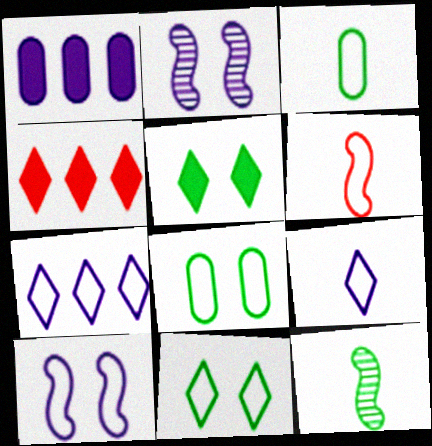[[1, 2, 9], 
[2, 3, 4], 
[3, 6, 9], 
[6, 7, 8]]